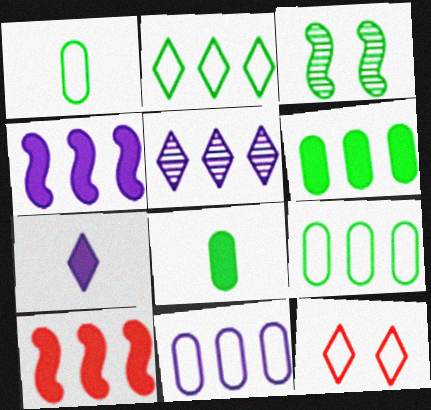[[2, 3, 8], 
[4, 5, 11], 
[5, 9, 10]]